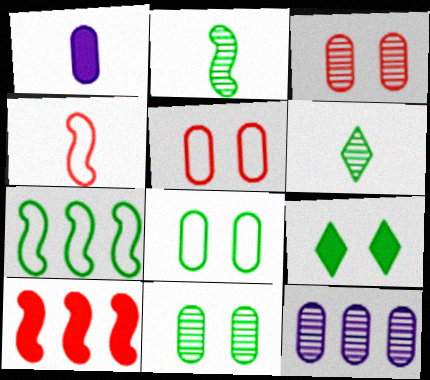[[1, 4, 6], 
[1, 9, 10], 
[4, 9, 12]]